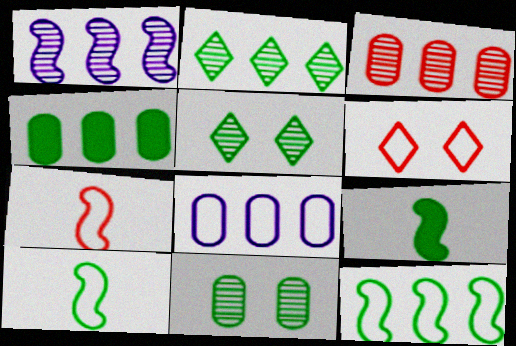[[1, 2, 3], 
[2, 4, 12], 
[3, 4, 8], 
[4, 5, 10], 
[6, 8, 10]]